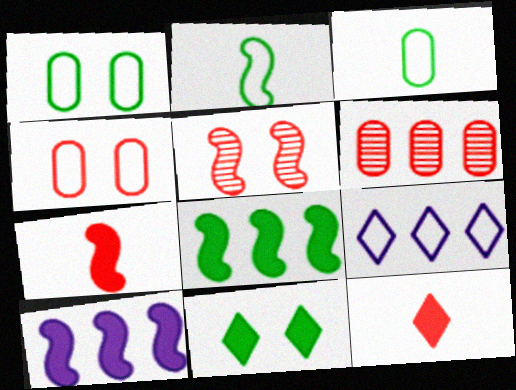[[2, 4, 9], 
[2, 5, 10], 
[6, 8, 9]]